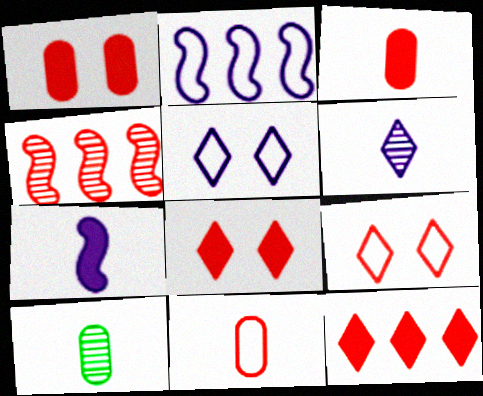[[2, 8, 10], 
[3, 4, 9], 
[4, 8, 11]]